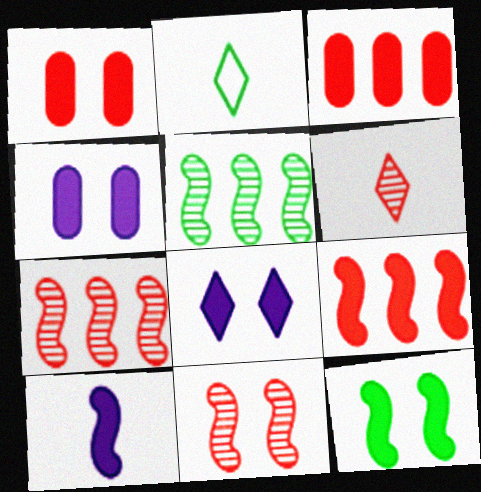[[1, 8, 12], 
[2, 4, 7], 
[9, 10, 12]]